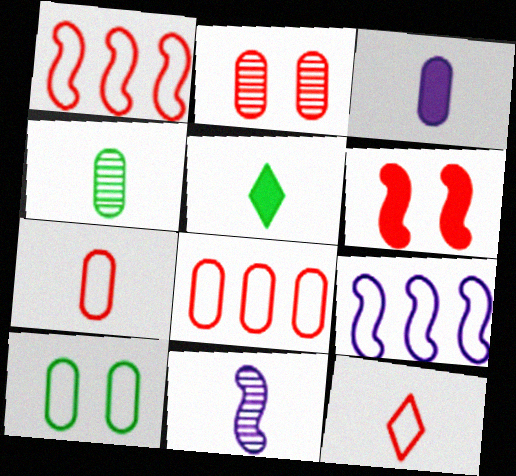[[2, 5, 9], 
[3, 4, 7], 
[5, 7, 11], 
[9, 10, 12]]